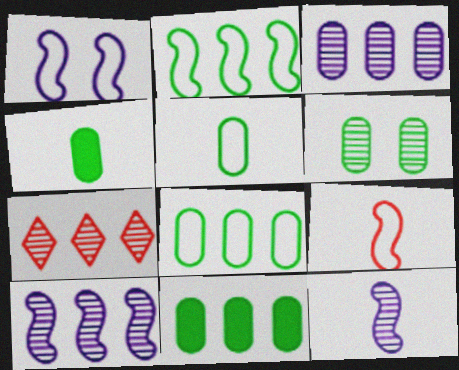[[1, 2, 9], 
[1, 4, 7], 
[4, 6, 8], 
[5, 6, 11], 
[6, 7, 12]]